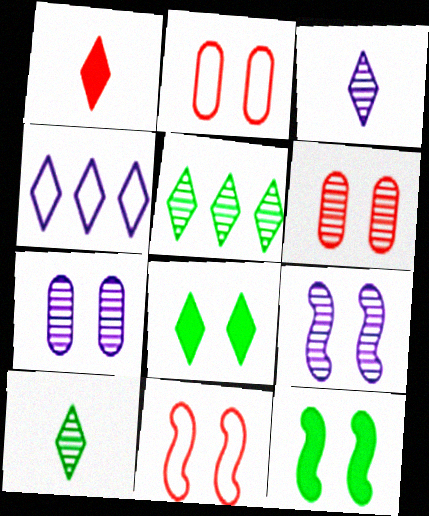[[2, 8, 9], 
[7, 8, 11], 
[9, 11, 12]]